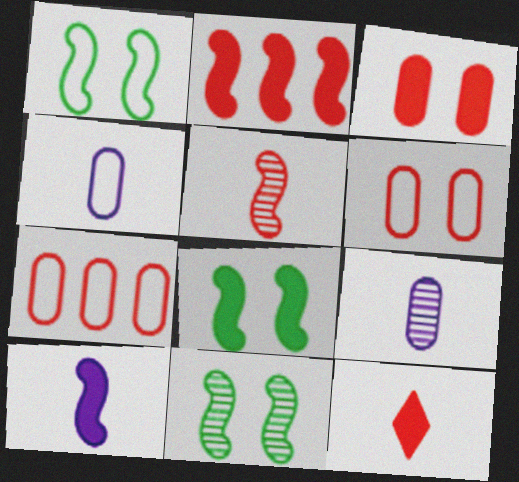[[1, 8, 11], 
[2, 3, 12], 
[2, 8, 10]]